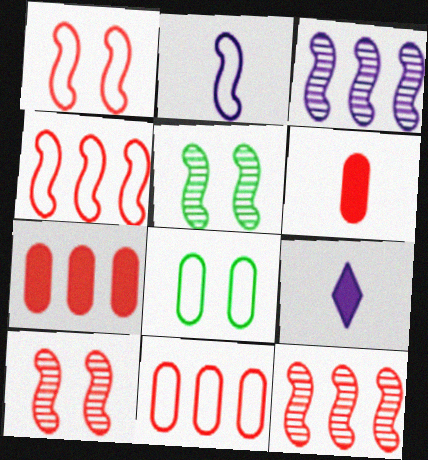[[5, 9, 11], 
[8, 9, 12]]